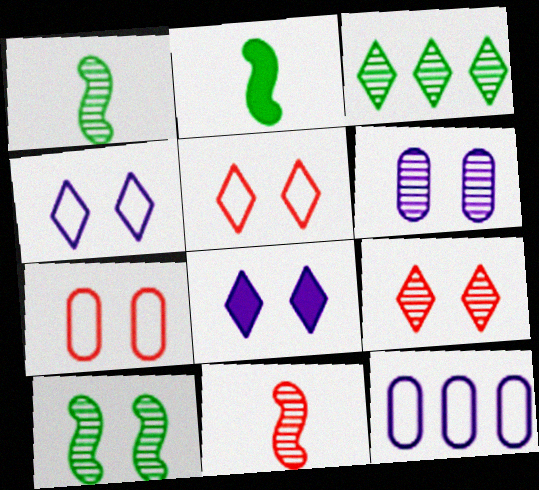[[2, 9, 12], 
[3, 6, 11], 
[6, 9, 10], 
[7, 8, 10]]